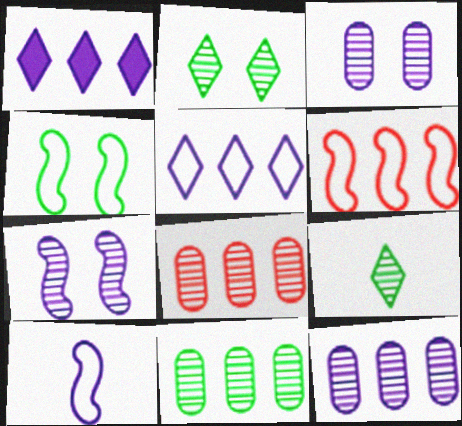[[1, 3, 10], 
[1, 6, 11], 
[4, 6, 10], 
[7, 8, 9], 
[8, 11, 12]]